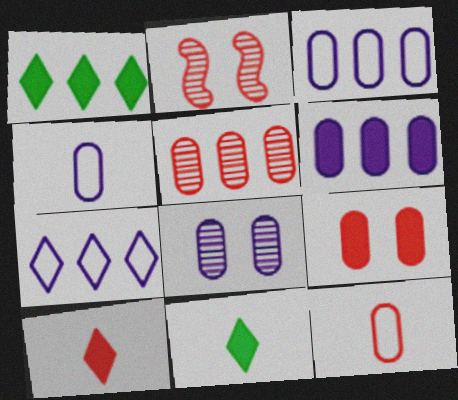[[1, 2, 4], 
[2, 3, 11], 
[4, 6, 8], 
[5, 9, 12]]